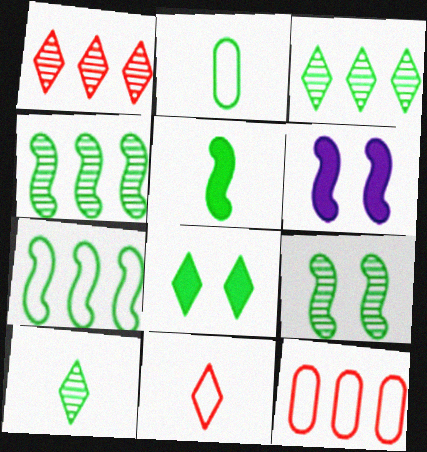[[1, 2, 6], 
[2, 4, 8], 
[2, 5, 10], 
[5, 7, 9], 
[6, 10, 12]]